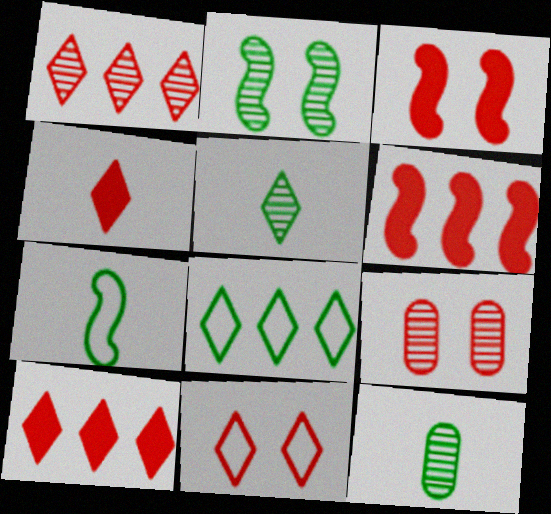[[1, 4, 11], 
[3, 9, 11]]